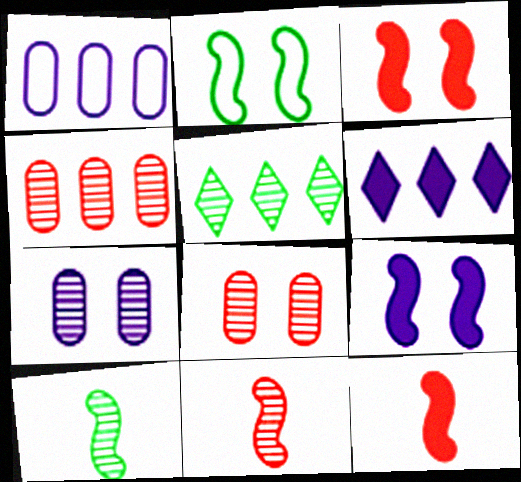[[5, 7, 11]]